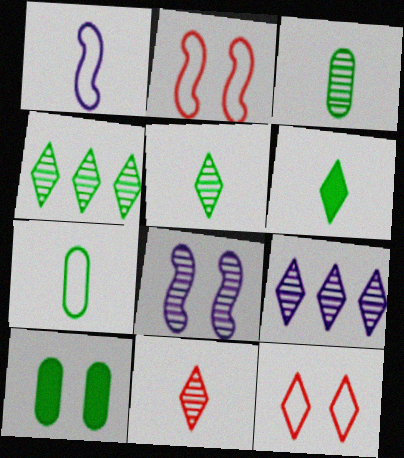[[6, 9, 12], 
[8, 10, 12]]